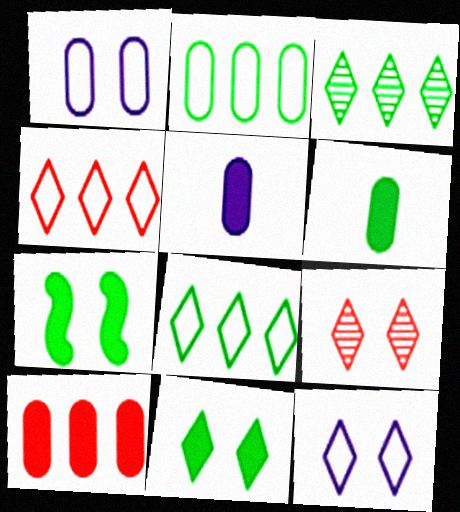[[1, 7, 9], 
[9, 11, 12]]